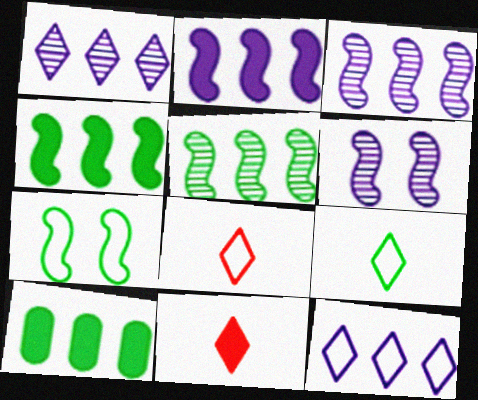[[6, 8, 10]]